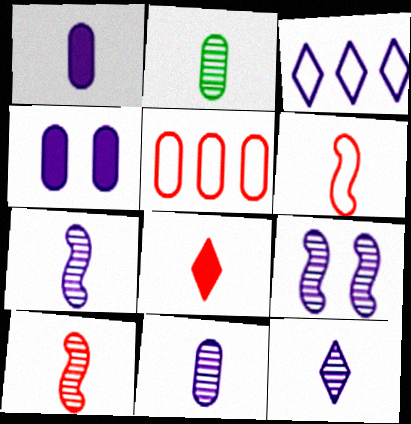[[1, 3, 9], 
[2, 4, 5], 
[2, 10, 12], 
[3, 4, 7], 
[7, 11, 12]]